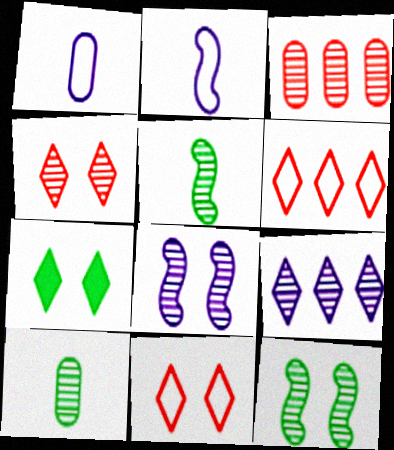[[2, 3, 7]]